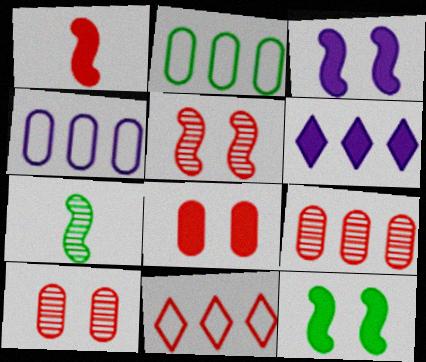[[1, 10, 11]]